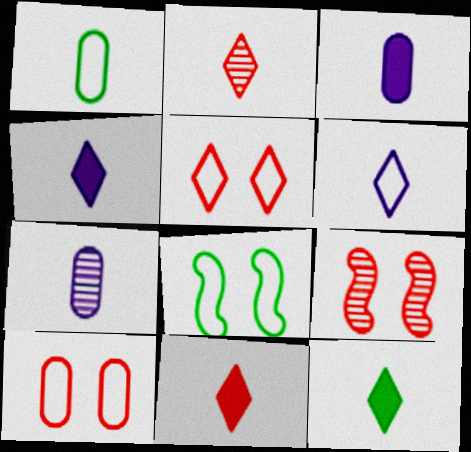[[2, 6, 12], 
[4, 11, 12]]